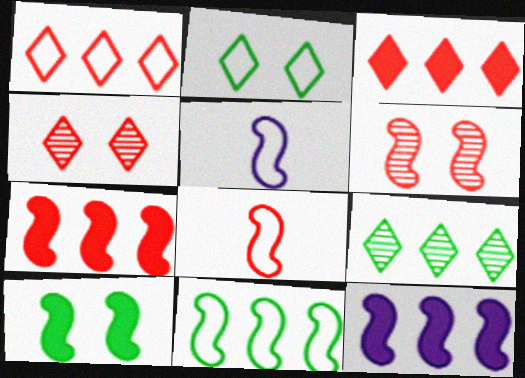[[6, 7, 8]]